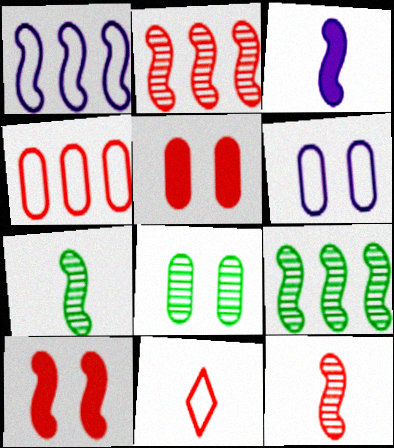[[1, 7, 10], 
[2, 5, 11], 
[5, 6, 8]]